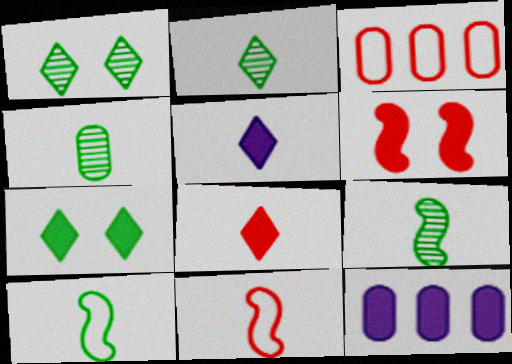[[1, 11, 12], 
[2, 4, 9], 
[4, 5, 11]]